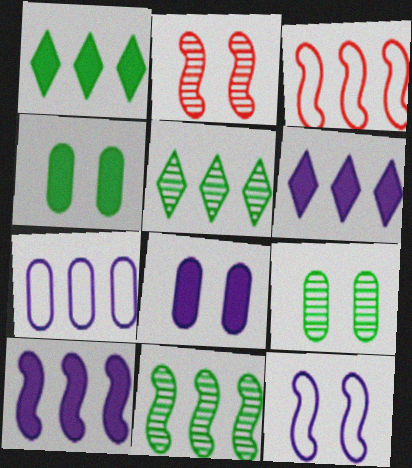[[3, 10, 11]]